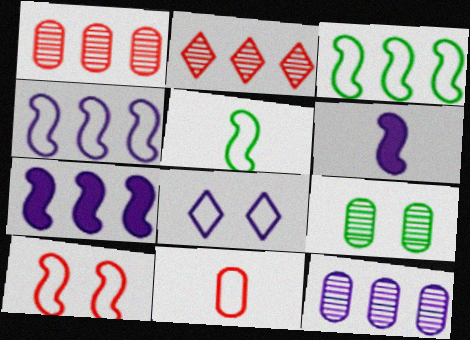[[3, 8, 11], 
[4, 5, 10], 
[6, 8, 12]]